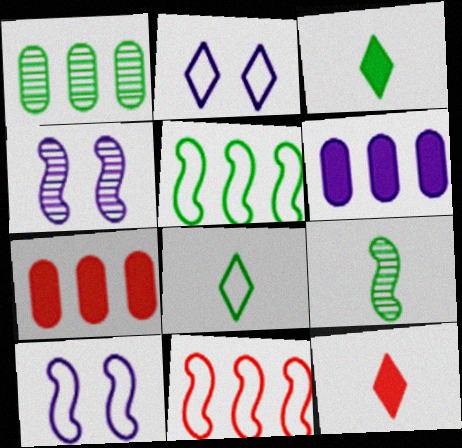[[1, 10, 12], 
[2, 7, 9], 
[4, 7, 8]]